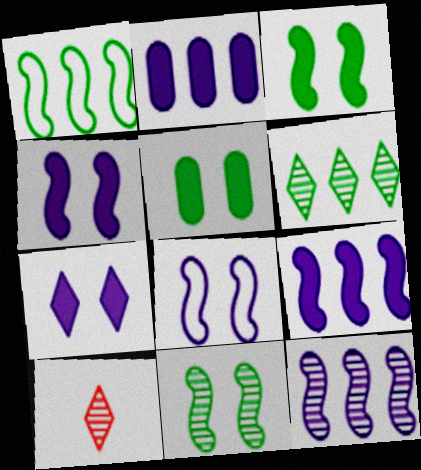[]